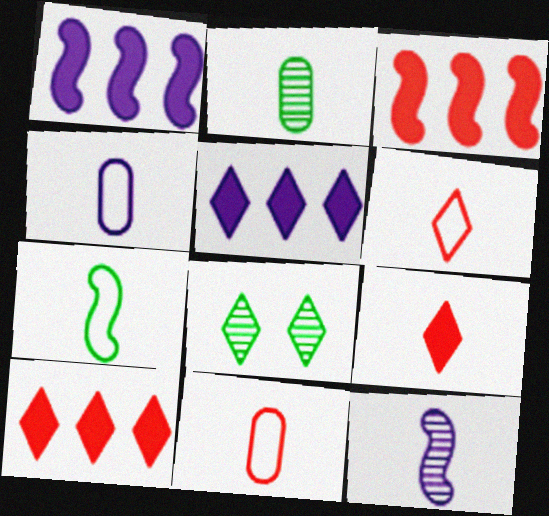[[1, 8, 11], 
[3, 4, 8], 
[4, 6, 7], 
[5, 6, 8]]